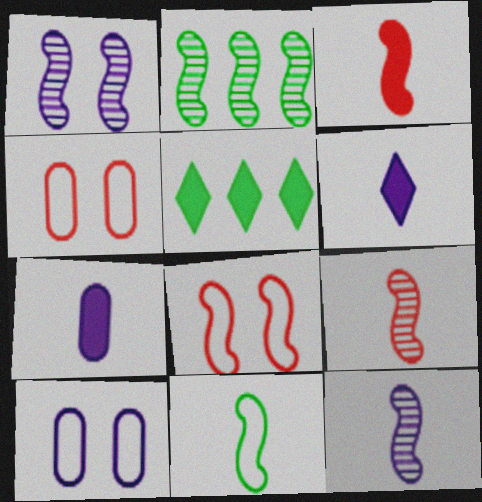[[1, 2, 9], 
[2, 4, 6], 
[3, 11, 12], 
[4, 5, 12], 
[5, 9, 10]]